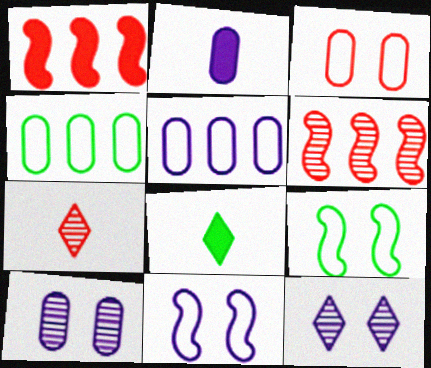[[1, 3, 7], 
[2, 5, 10]]